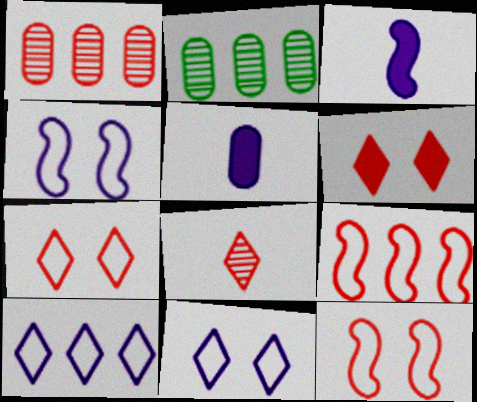[[2, 3, 7]]